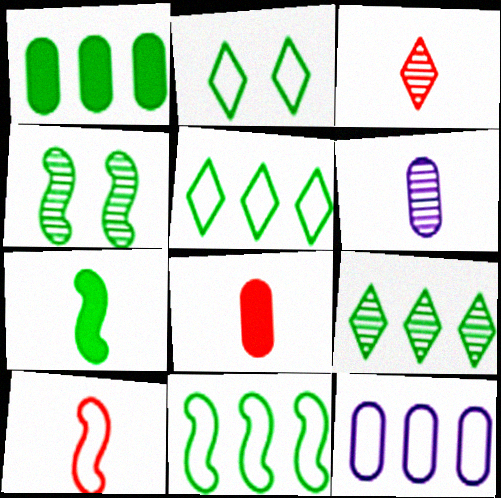[[1, 9, 11], 
[2, 10, 12], 
[3, 8, 10], 
[4, 7, 11]]